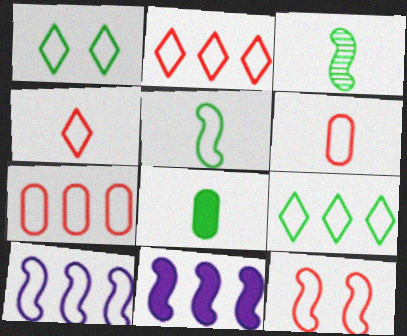[[1, 6, 10], 
[2, 6, 12], 
[3, 11, 12], 
[4, 7, 12], 
[5, 10, 12], 
[7, 9, 10]]